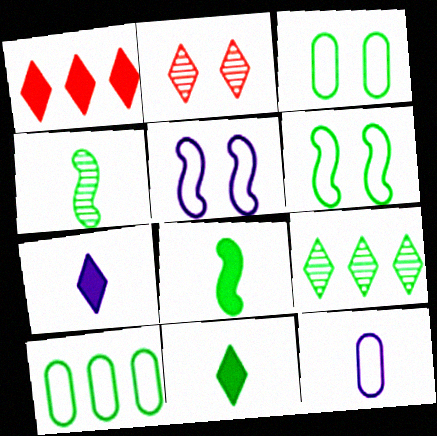[[3, 8, 9]]